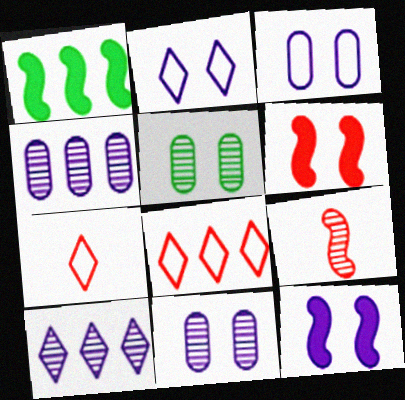[[1, 4, 8], 
[1, 7, 11], 
[2, 5, 6], 
[2, 11, 12], 
[5, 9, 10]]